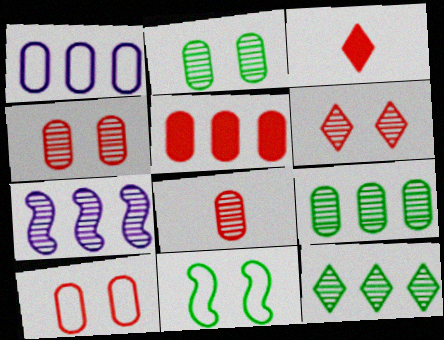[[1, 5, 9], 
[5, 8, 10]]